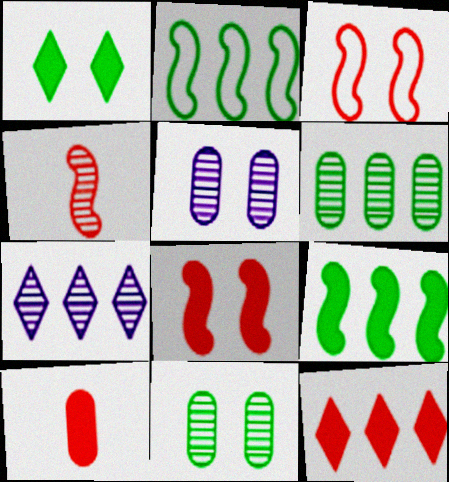[[1, 3, 5], 
[4, 7, 11], 
[8, 10, 12]]